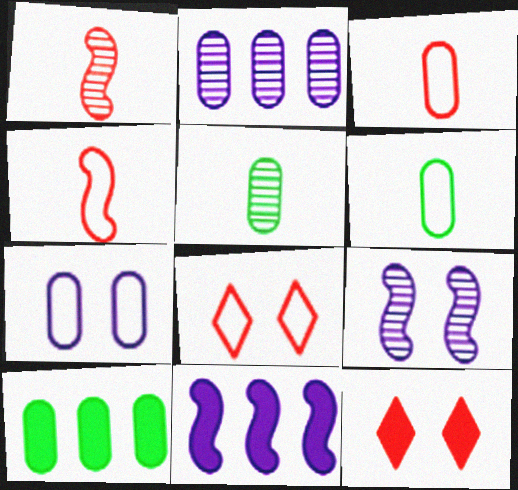[[5, 8, 11]]